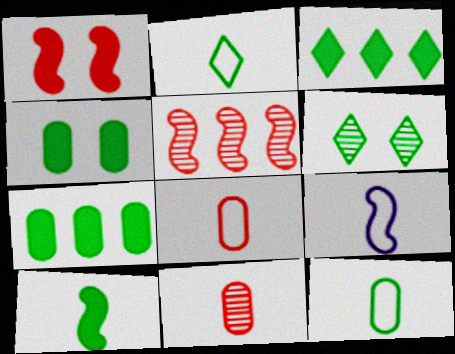[[2, 3, 6], 
[2, 8, 9], 
[3, 4, 10]]